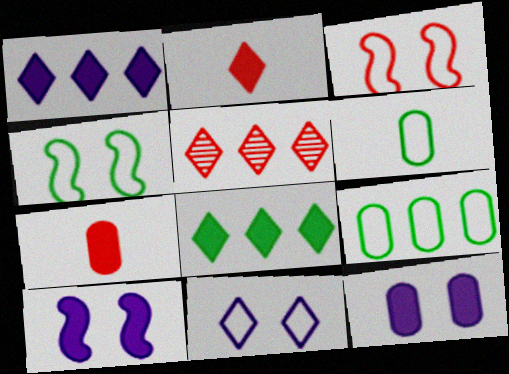[[3, 5, 7], 
[5, 6, 10], 
[7, 8, 10]]